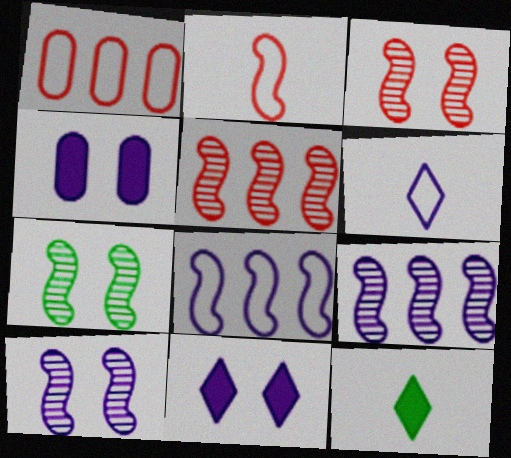[[1, 10, 12], 
[3, 7, 10], 
[4, 6, 9]]